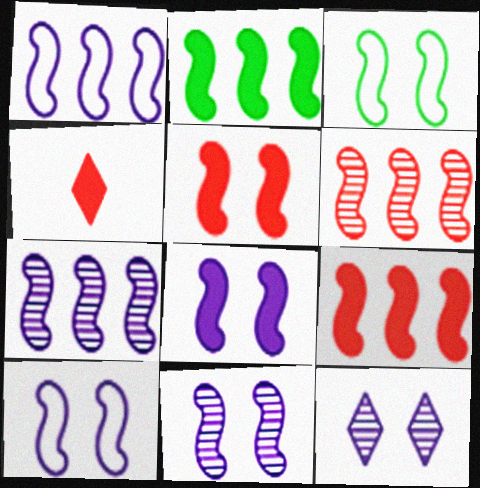[[1, 2, 6], 
[3, 5, 11], 
[8, 10, 11]]